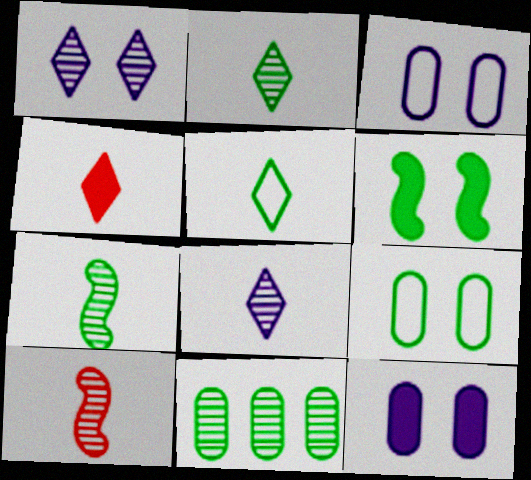[[1, 10, 11], 
[4, 5, 8], 
[5, 6, 11]]